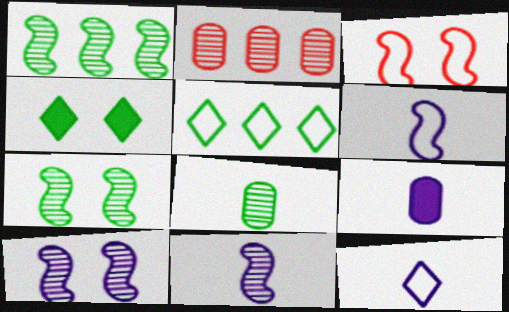[[2, 4, 6], 
[9, 11, 12]]